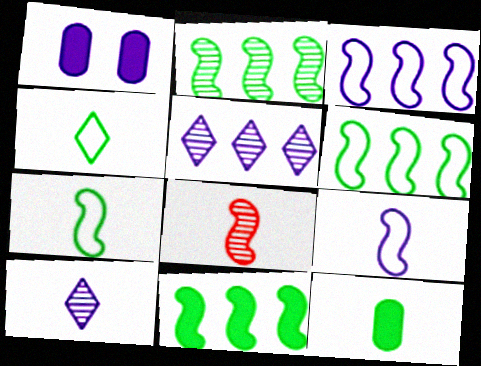[[1, 3, 10], 
[1, 5, 9], 
[2, 6, 11]]